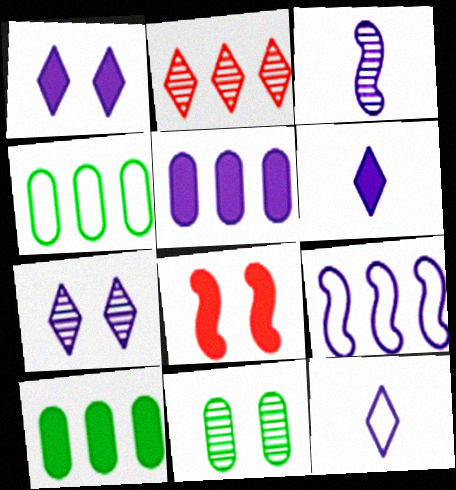[[2, 3, 11], 
[2, 9, 10], 
[6, 8, 10]]